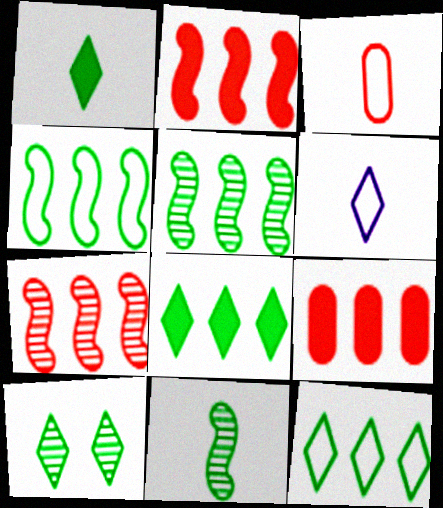[[1, 10, 12]]